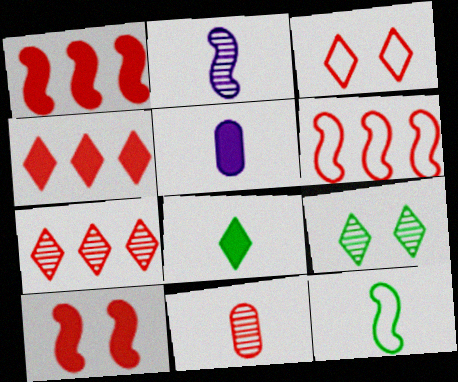[[1, 3, 11], 
[5, 6, 9]]